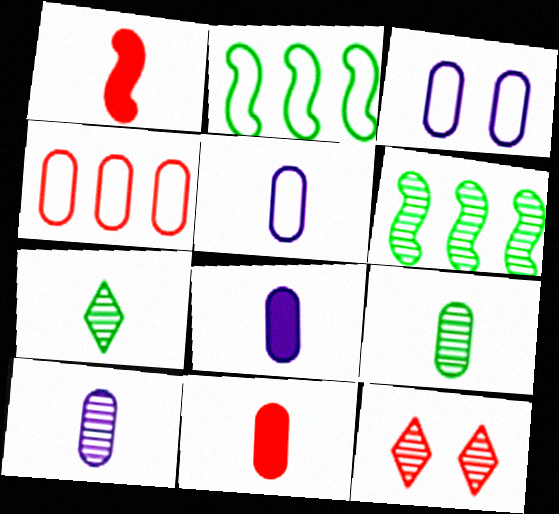[[1, 4, 12], 
[1, 5, 7], 
[2, 8, 12], 
[5, 8, 10], 
[5, 9, 11], 
[6, 10, 12]]